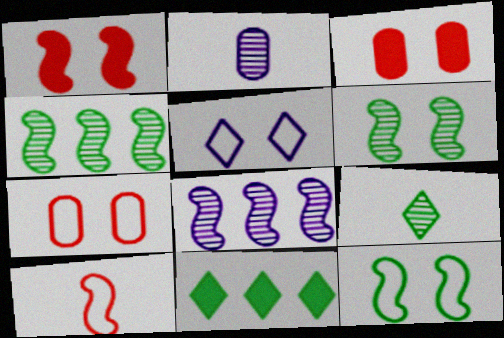[[3, 5, 6], 
[5, 7, 12]]